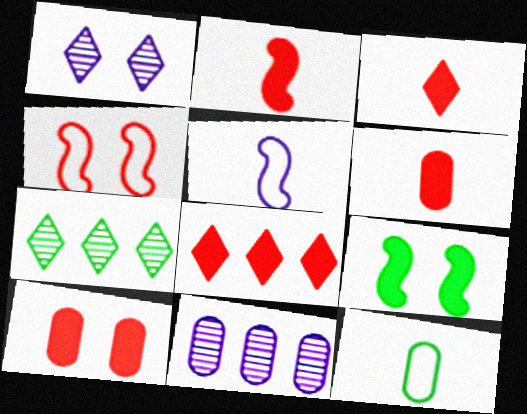[[2, 3, 6], 
[2, 8, 10], 
[5, 7, 10], 
[7, 9, 12], 
[10, 11, 12]]